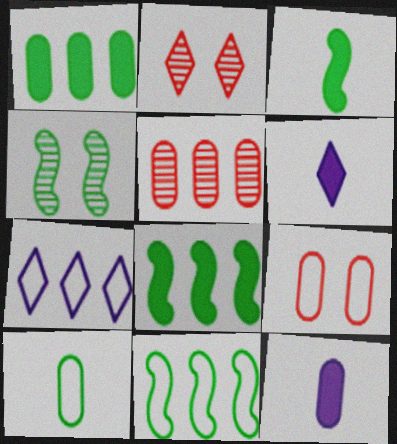[[2, 11, 12], 
[3, 4, 11], 
[5, 7, 8]]